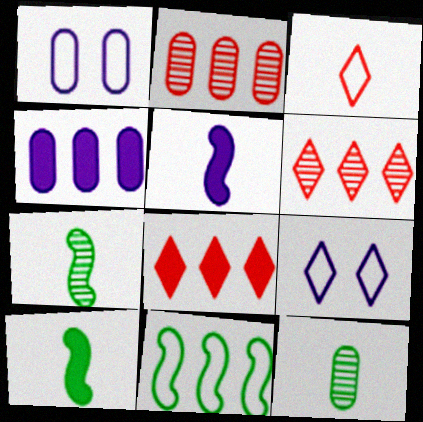[[1, 3, 11], 
[1, 6, 10], 
[1, 7, 8], 
[2, 9, 10], 
[3, 5, 12], 
[4, 6, 11]]